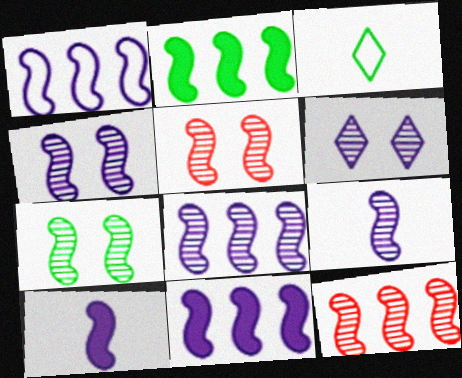[[1, 2, 12], 
[1, 4, 10], 
[1, 8, 11], 
[4, 5, 7], 
[4, 8, 9], 
[7, 9, 12]]